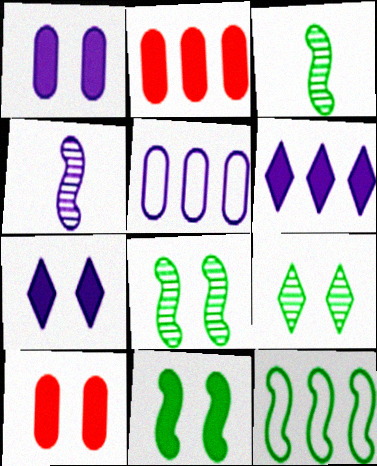[[3, 11, 12], 
[4, 5, 7], 
[7, 10, 11]]